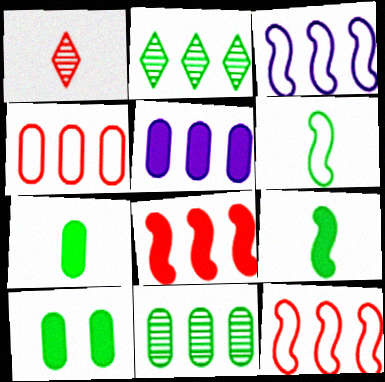[[1, 3, 10], 
[2, 5, 12], 
[2, 6, 10], 
[4, 5, 11]]